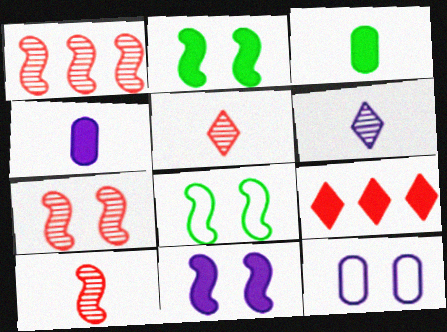[[1, 7, 10], 
[2, 4, 9], 
[3, 9, 11], 
[7, 8, 11]]